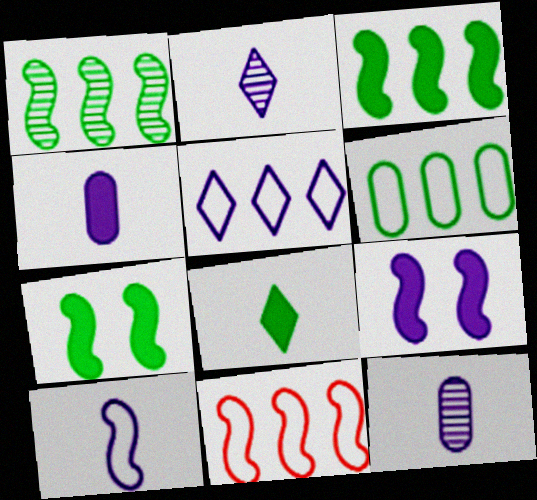[[2, 4, 10], 
[5, 6, 11], 
[5, 9, 12]]